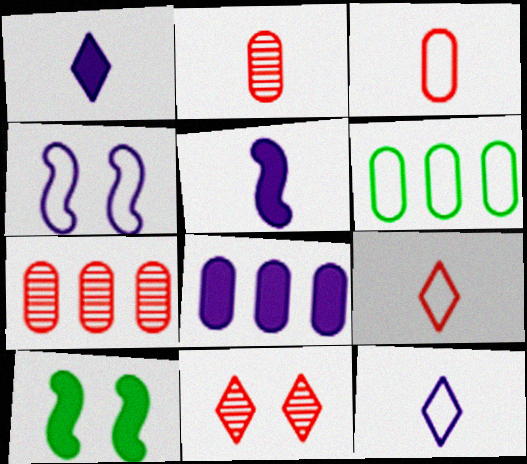[[4, 6, 9], 
[5, 6, 11], 
[6, 7, 8], 
[7, 10, 12]]